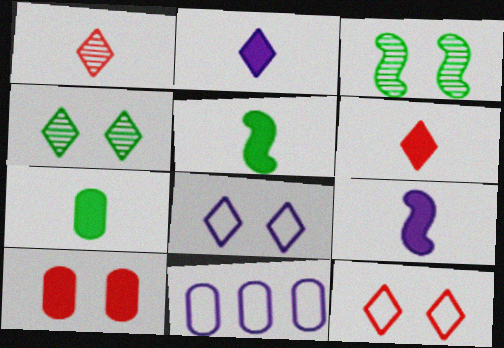[[3, 6, 11], 
[3, 8, 10], 
[6, 7, 9]]